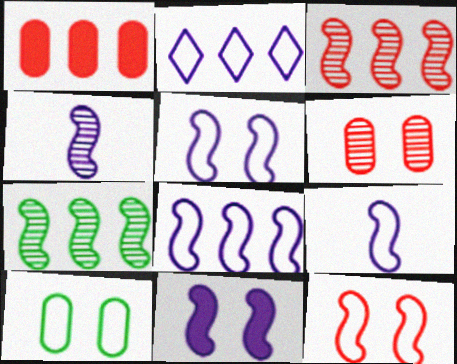[[1, 2, 7], 
[4, 8, 11], 
[5, 8, 9]]